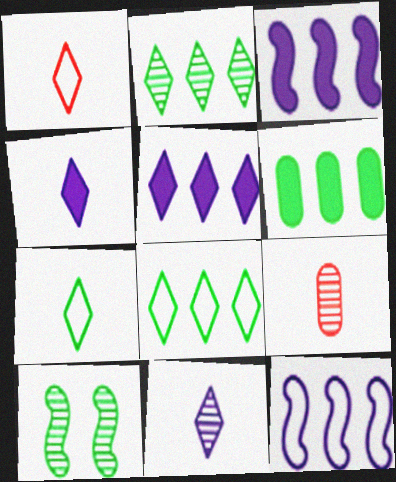[[6, 7, 10]]